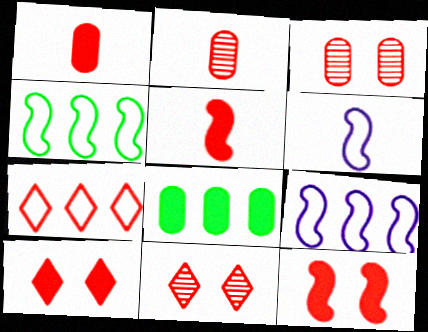[[2, 7, 12], 
[3, 5, 7], 
[6, 8, 11]]